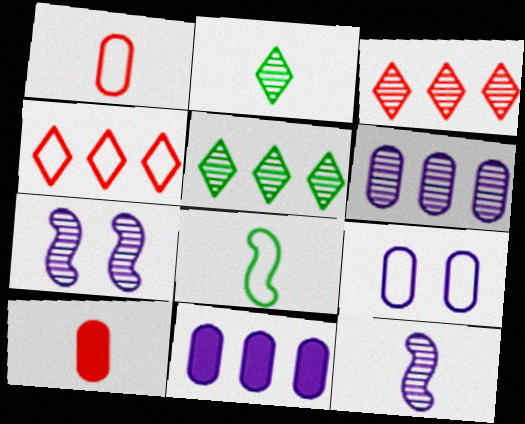[[4, 8, 9]]